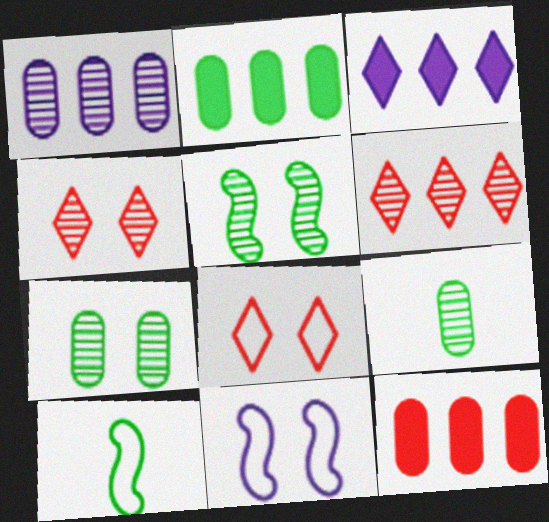[]